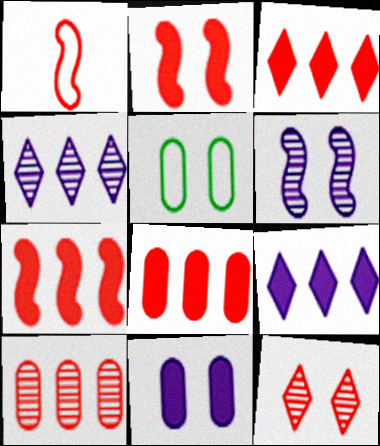[[1, 8, 12], 
[3, 7, 8]]